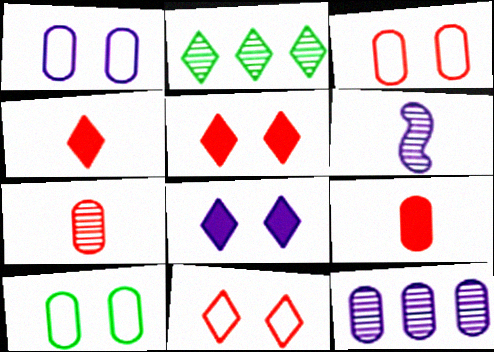[[1, 3, 10], 
[9, 10, 12]]